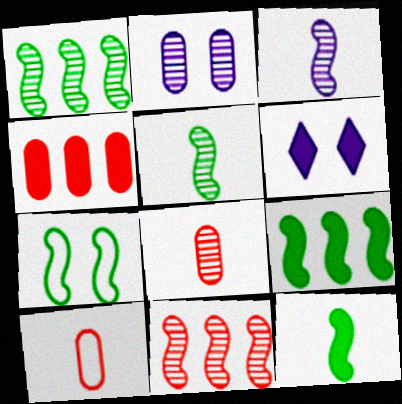[[1, 6, 10], 
[1, 7, 12], 
[4, 6, 12], 
[5, 7, 9]]